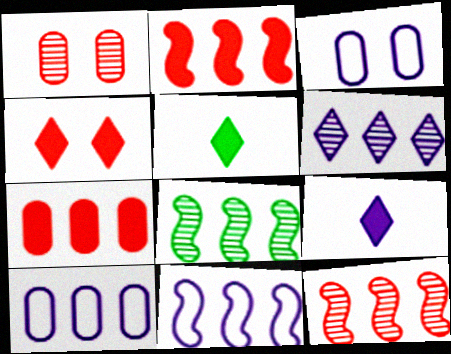[[1, 5, 11], 
[2, 8, 11], 
[3, 5, 12]]